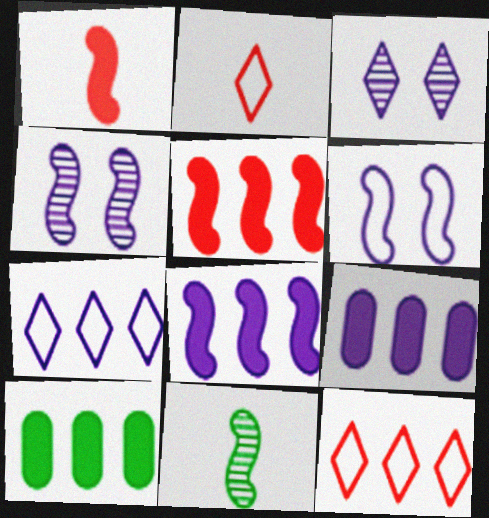[[2, 4, 10], 
[5, 6, 11]]